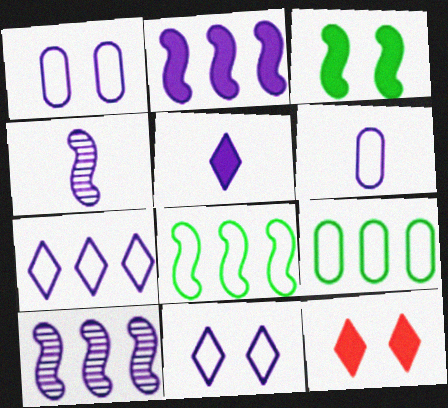[[1, 5, 10], 
[4, 5, 6], 
[4, 9, 12]]